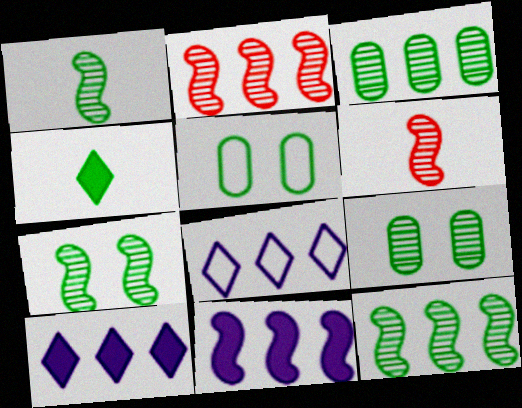[[1, 7, 12], 
[4, 5, 12], 
[5, 6, 10]]